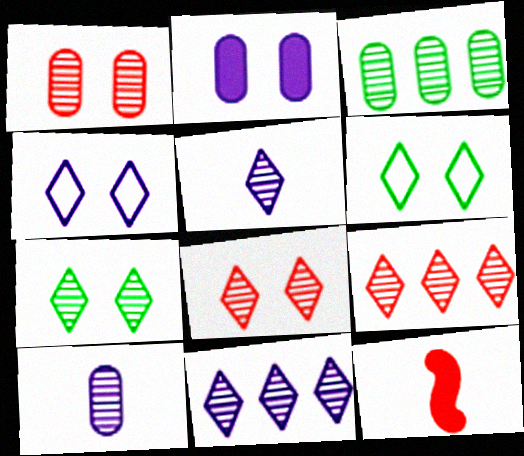[[1, 3, 10], 
[3, 4, 12], 
[5, 7, 9]]